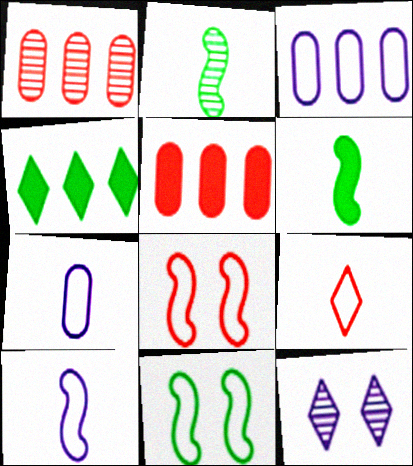[[1, 2, 12], 
[3, 9, 11], 
[4, 9, 12]]